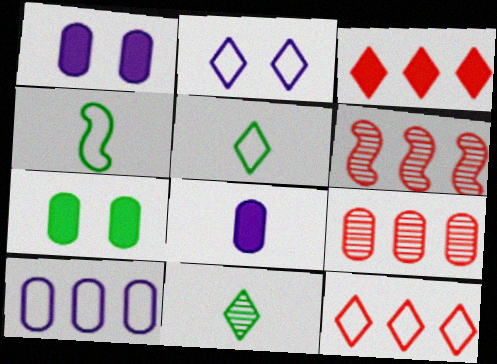[[1, 5, 6], 
[2, 3, 11], 
[2, 5, 12]]